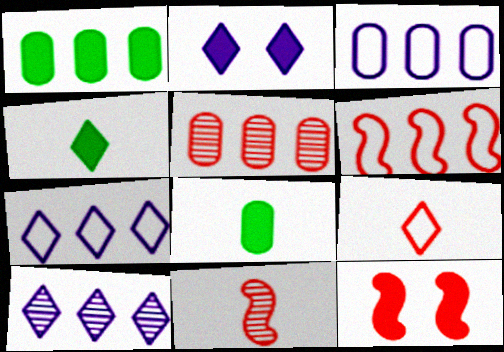[[1, 3, 5], 
[1, 6, 10], 
[5, 9, 12], 
[6, 11, 12]]